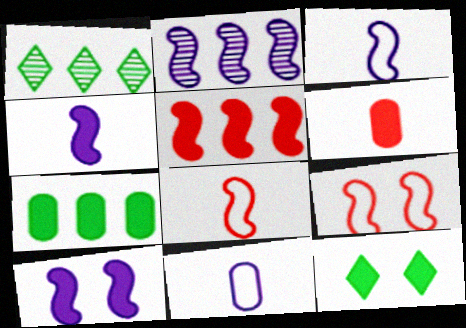[[2, 3, 10]]